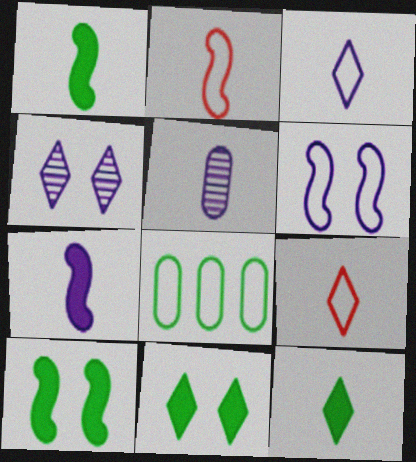[[1, 5, 9], 
[2, 5, 12], 
[3, 5, 7], 
[6, 8, 9]]